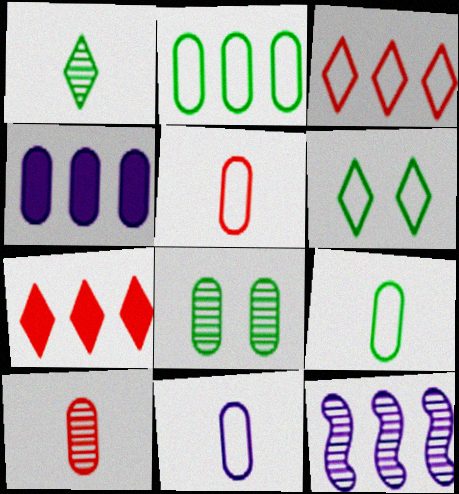[[2, 7, 12], 
[4, 5, 8], 
[5, 9, 11]]